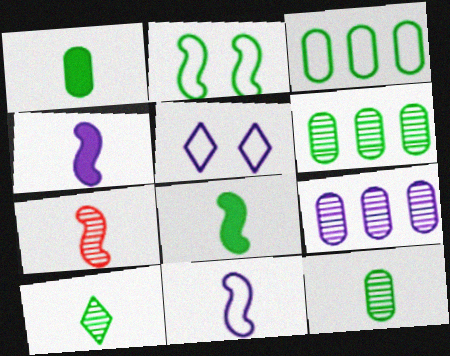[[4, 5, 9], 
[7, 8, 11]]